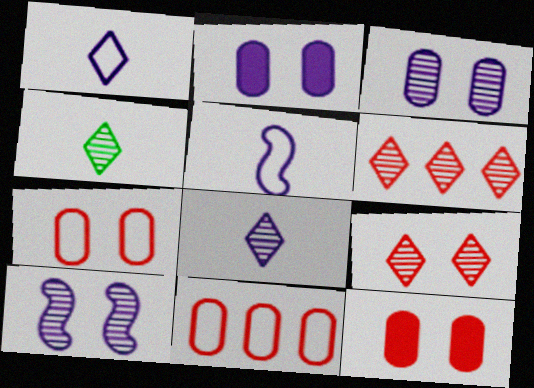[]